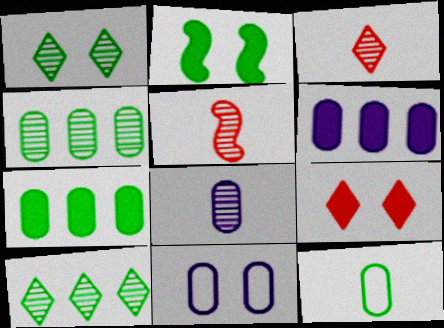[[2, 10, 12], 
[6, 8, 11]]